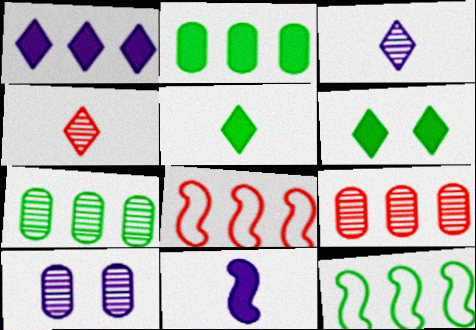[[1, 7, 8], 
[1, 9, 12], 
[5, 8, 10]]